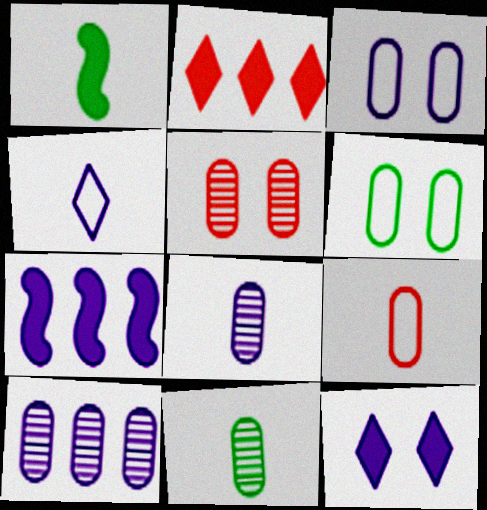[[5, 10, 11]]